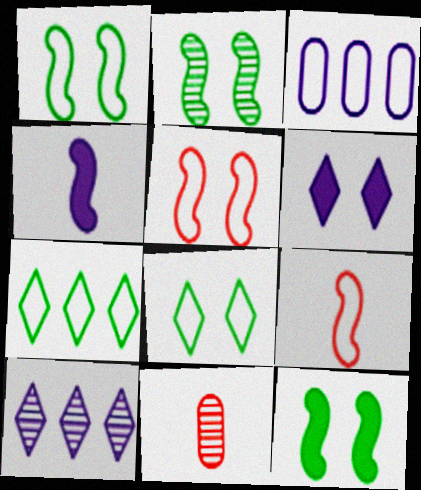[[1, 2, 12], 
[2, 10, 11], 
[3, 8, 9]]